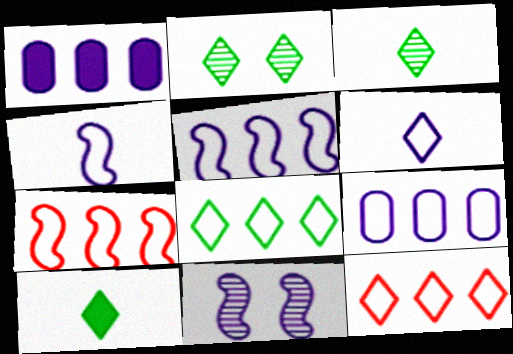[[1, 6, 11], 
[2, 8, 10], 
[7, 8, 9]]